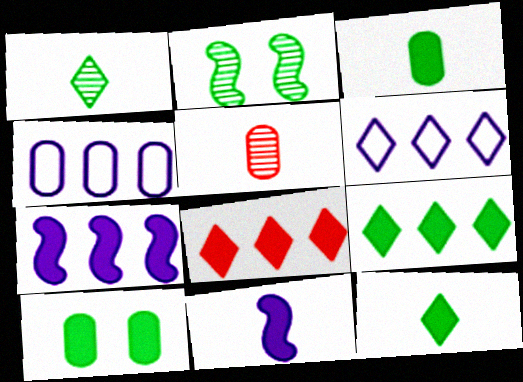[[4, 5, 10], 
[8, 10, 11]]